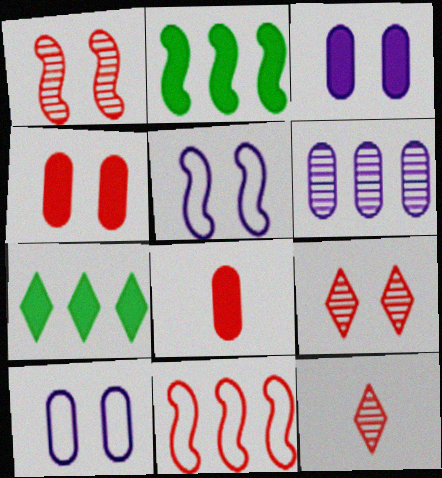[[2, 10, 12], 
[4, 11, 12], 
[6, 7, 11], 
[8, 9, 11]]